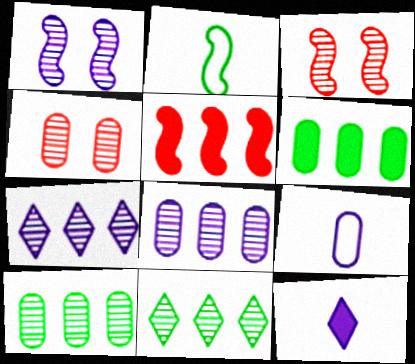[[1, 2, 5], 
[4, 6, 9]]